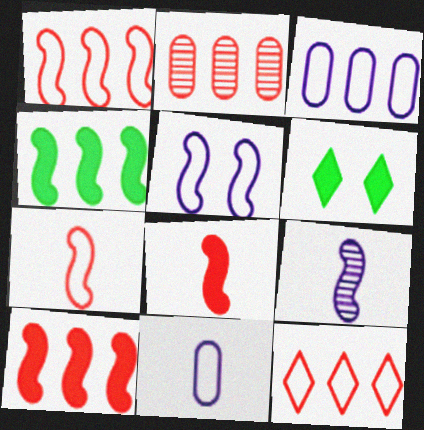[[2, 10, 12]]